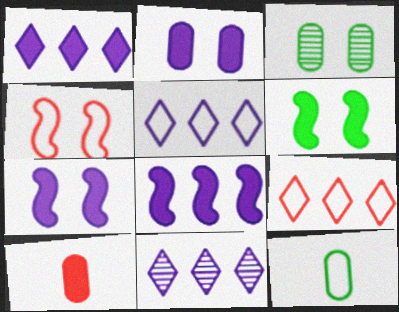[[1, 5, 11], 
[1, 6, 10], 
[4, 5, 12]]